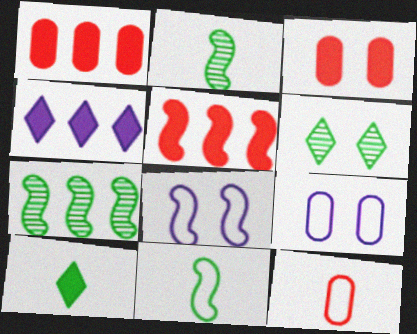[[2, 5, 8], 
[3, 6, 8]]